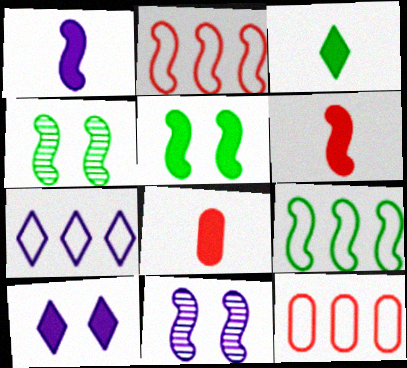[[1, 2, 4], 
[1, 3, 8], 
[3, 11, 12], 
[4, 7, 8], 
[6, 9, 11], 
[7, 9, 12]]